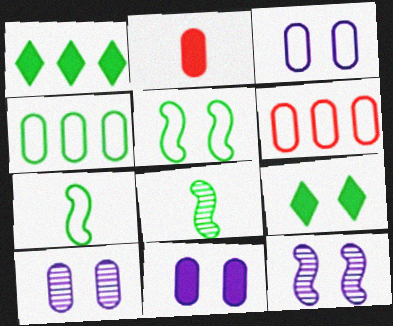[[2, 4, 10], 
[3, 10, 11], 
[4, 8, 9]]